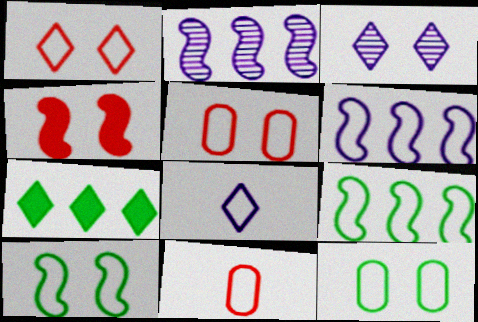[[3, 4, 12], 
[5, 8, 9]]